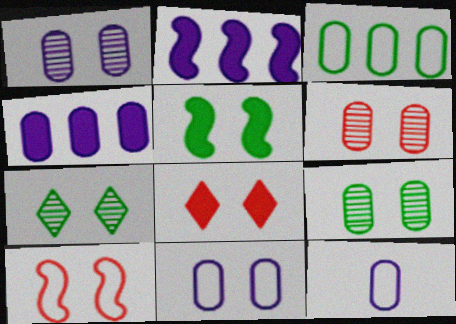[[1, 4, 12], 
[1, 6, 9], 
[6, 8, 10]]